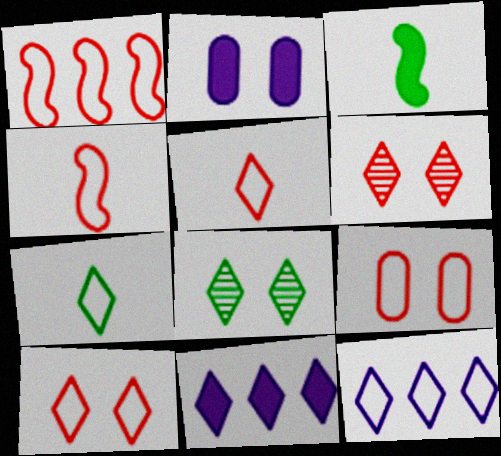[[1, 5, 9], 
[5, 8, 11], 
[6, 7, 11], 
[7, 10, 12]]